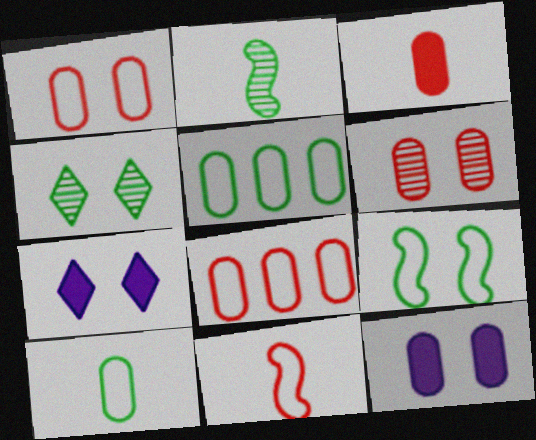[[2, 7, 8], 
[3, 6, 8], 
[6, 7, 9]]